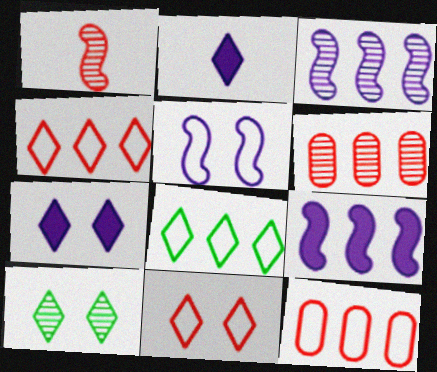[[2, 4, 10], 
[6, 8, 9], 
[7, 10, 11]]